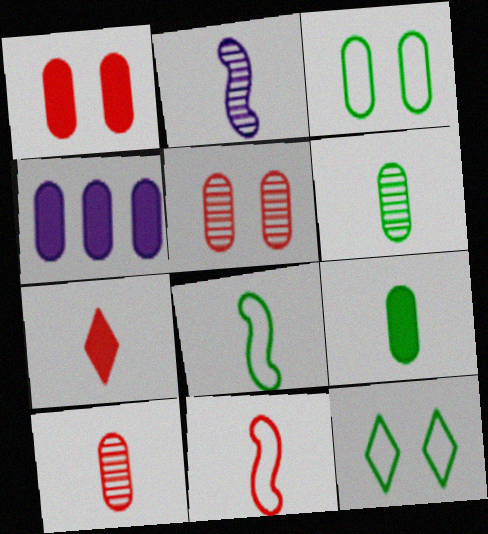[[1, 4, 9], 
[3, 4, 10], 
[7, 10, 11]]